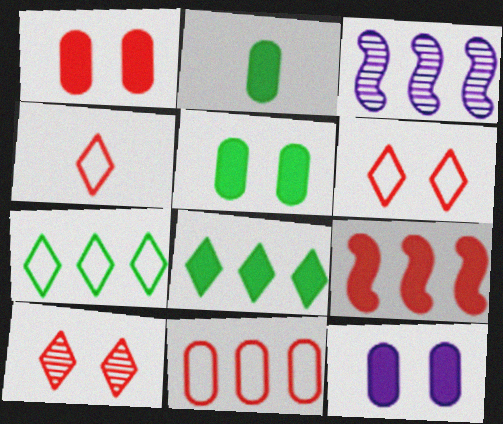[[1, 5, 12], 
[2, 3, 6], 
[3, 4, 5], 
[3, 8, 11]]